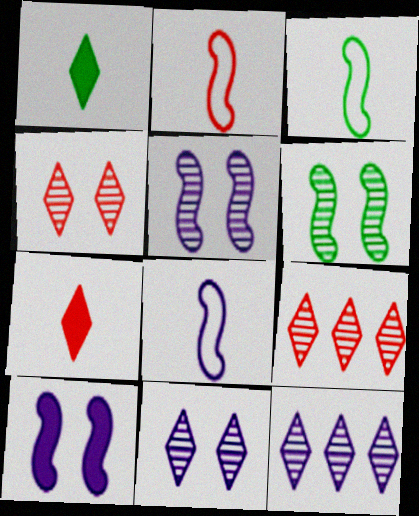[[2, 3, 8]]